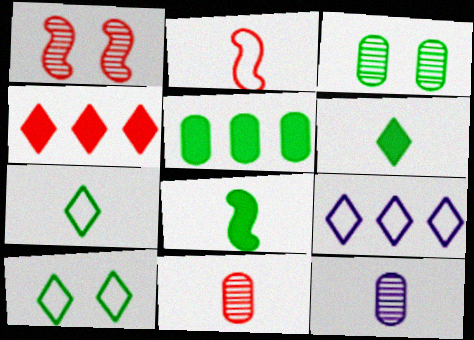[[2, 6, 12]]